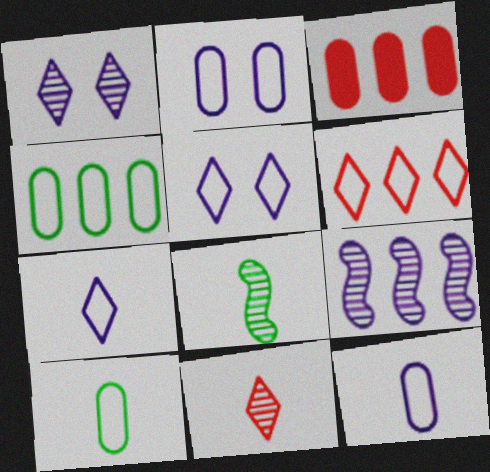[[3, 5, 8]]